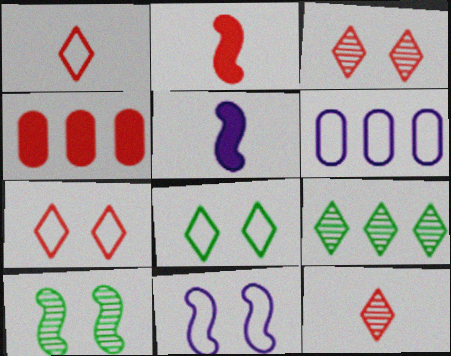[]